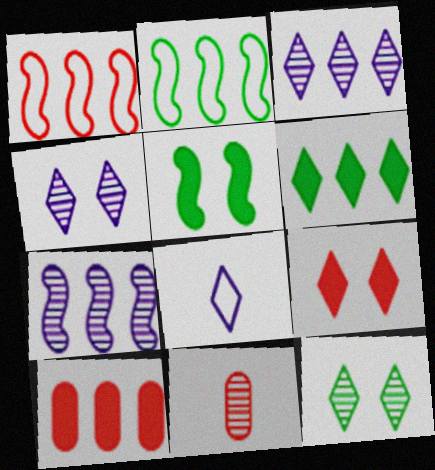[[1, 9, 11], 
[2, 3, 10], 
[7, 11, 12]]